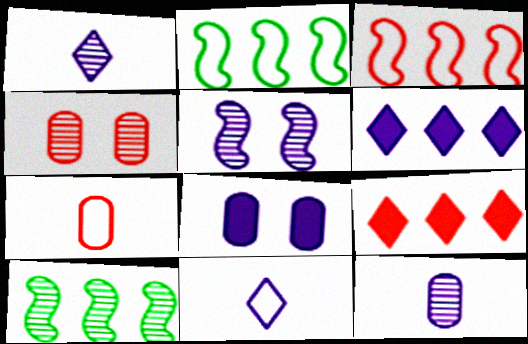[[1, 4, 10]]